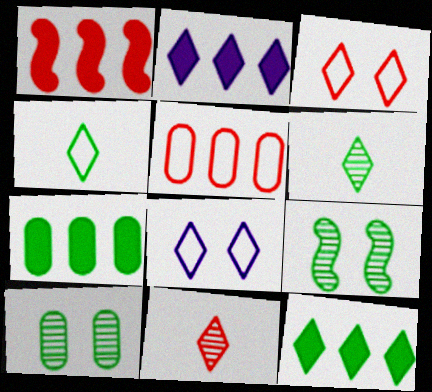[[1, 2, 7], 
[2, 3, 6], 
[4, 7, 9], 
[8, 11, 12]]